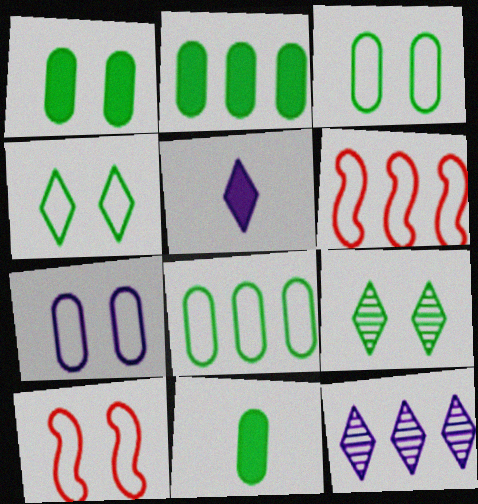[[1, 2, 11], 
[2, 6, 12], 
[4, 7, 10], 
[10, 11, 12]]